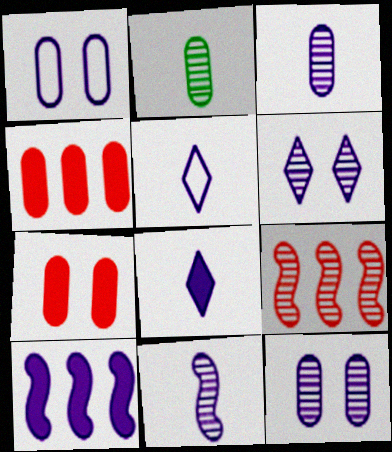[[1, 2, 4], 
[2, 6, 9], 
[5, 10, 12]]